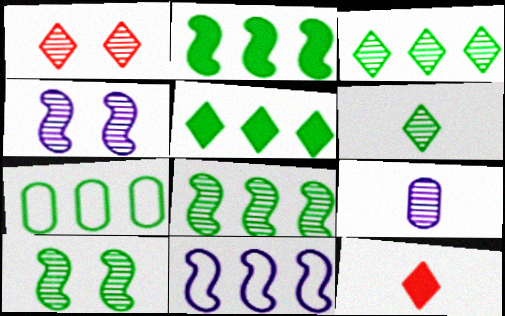[[1, 8, 9], 
[2, 3, 7], 
[4, 7, 12], 
[5, 7, 8]]